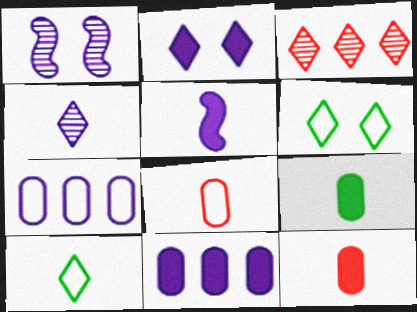[[2, 3, 10], 
[2, 5, 11]]